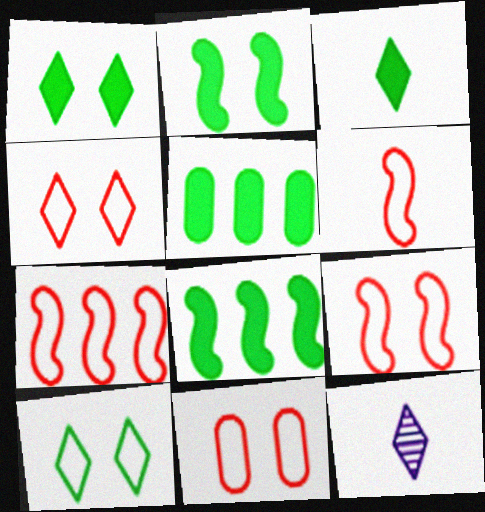[[2, 3, 5], 
[4, 9, 11], 
[5, 9, 12], 
[6, 7, 9], 
[8, 11, 12]]